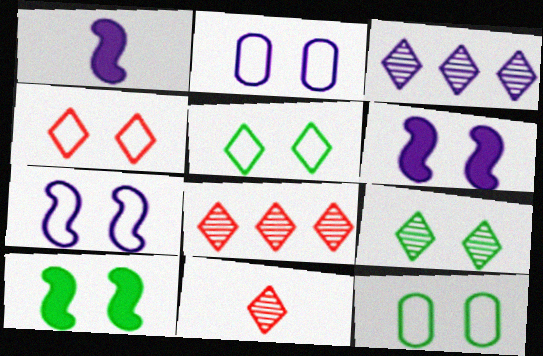[[1, 2, 3], 
[1, 8, 12], 
[3, 9, 11], 
[4, 7, 12], 
[9, 10, 12]]